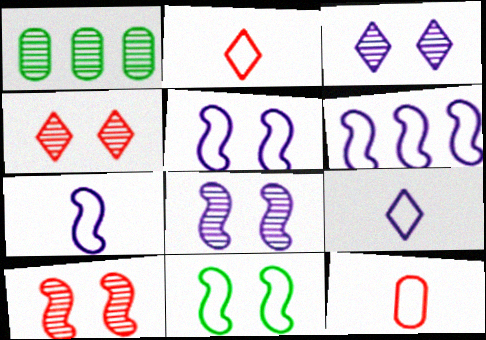[[5, 6, 7]]